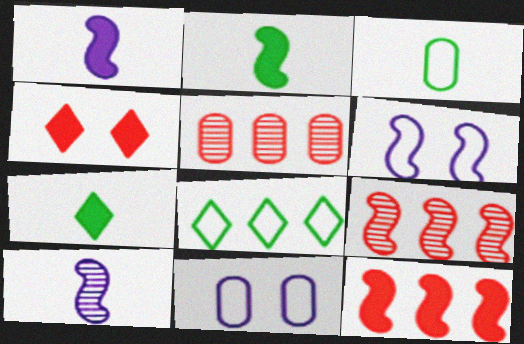[[2, 6, 9], 
[5, 6, 7], 
[7, 9, 11]]